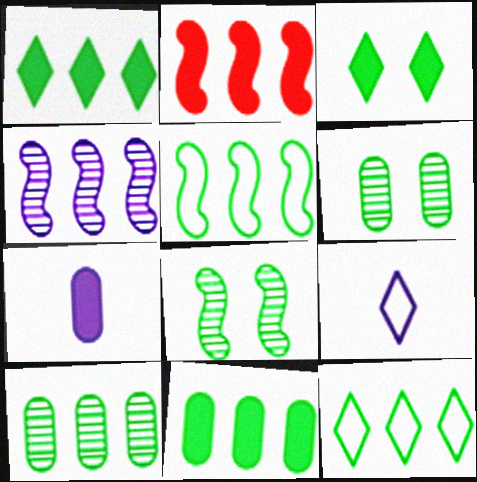[[1, 5, 10], 
[2, 3, 7], 
[2, 4, 5], 
[2, 6, 9]]